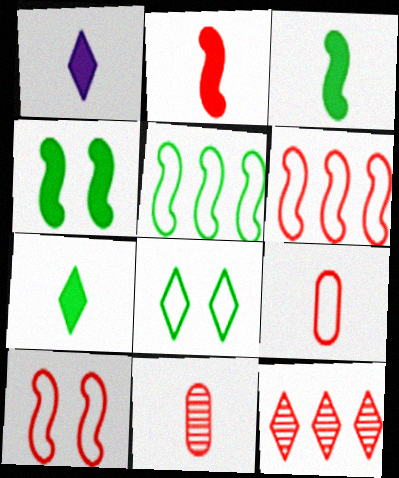[[1, 8, 12]]